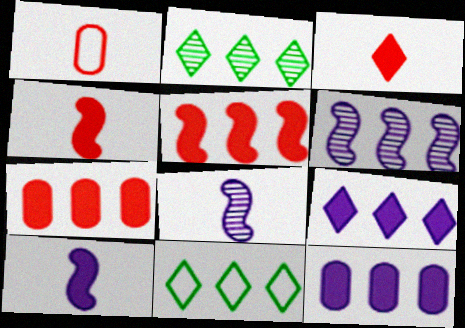[[6, 7, 11]]